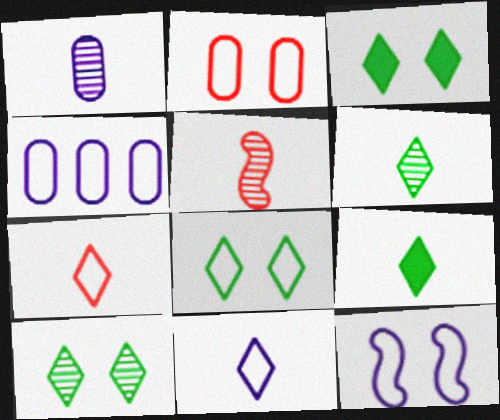[[1, 5, 6], 
[2, 8, 12], 
[3, 4, 5], 
[3, 8, 10], 
[4, 11, 12]]